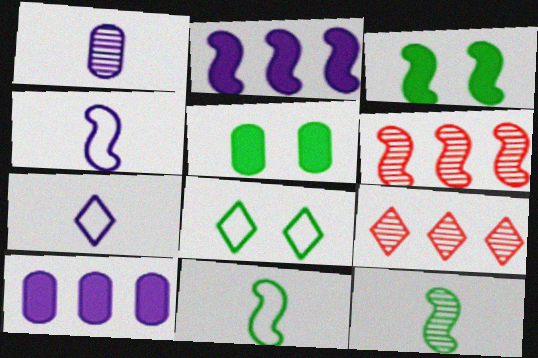[[3, 4, 6], 
[4, 5, 9], 
[5, 6, 7]]